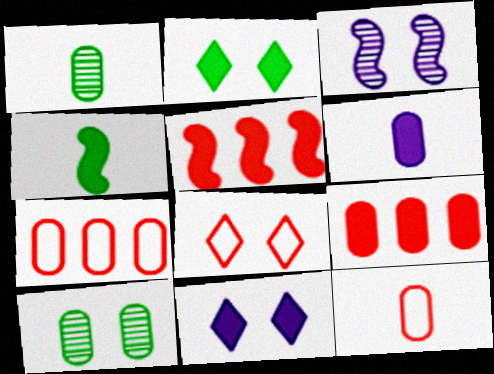[[1, 6, 12], 
[2, 5, 6], 
[4, 9, 11], 
[6, 7, 10]]